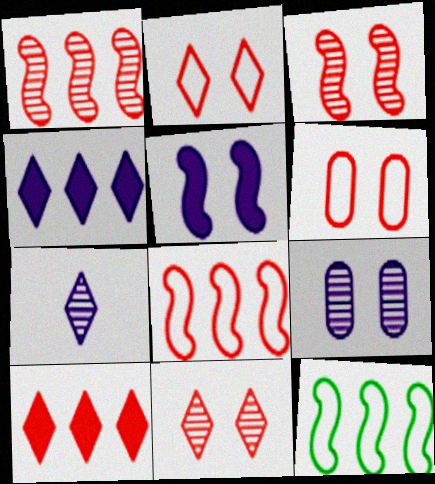[]